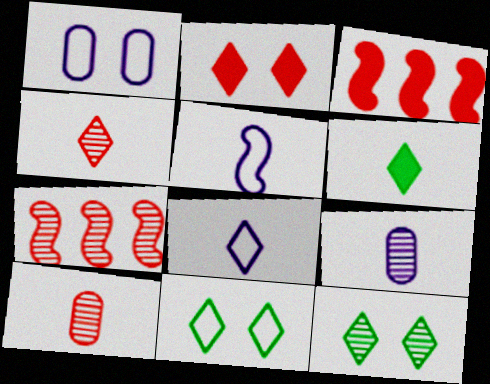[[1, 6, 7], 
[3, 9, 11], 
[4, 6, 8], 
[5, 6, 10], 
[7, 9, 12]]